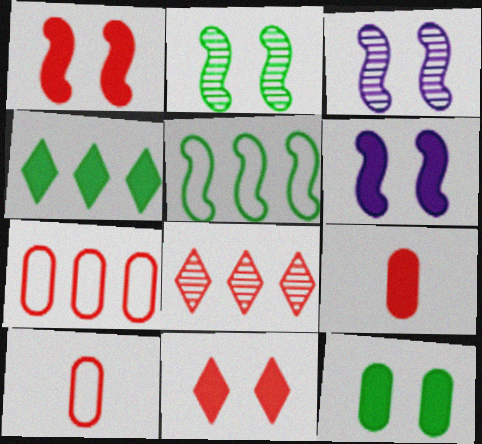[[1, 8, 10], 
[3, 4, 10], 
[4, 6, 9], 
[6, 11, 12]]